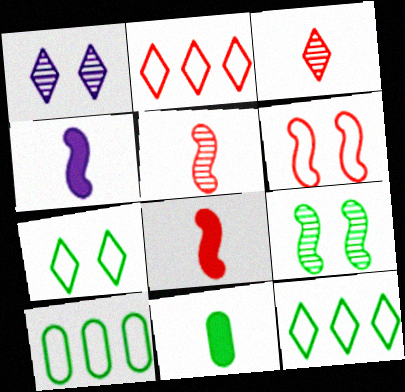[[1, 8, 10], 
[9, 11, 12]]